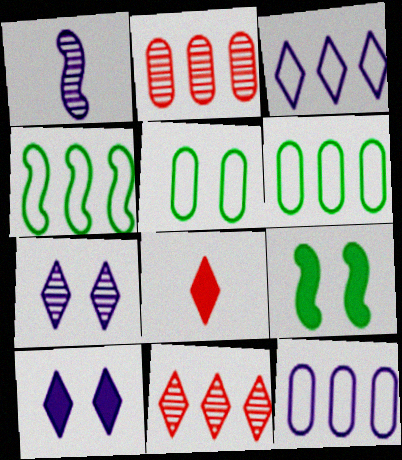[[1, 10, 12]]